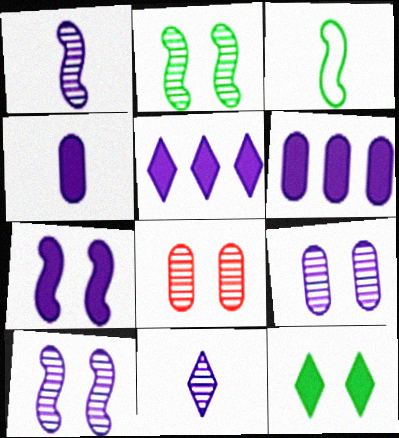[[3, 5, 8], 
[4, 5, 7]]